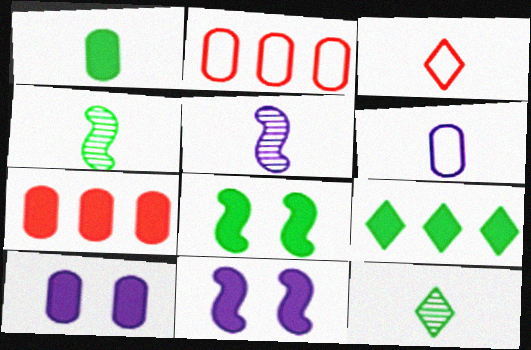[[1, 3, 5], 
[1, 7, 10], 
[1, 8, 9], 
[2, 11, 12]]